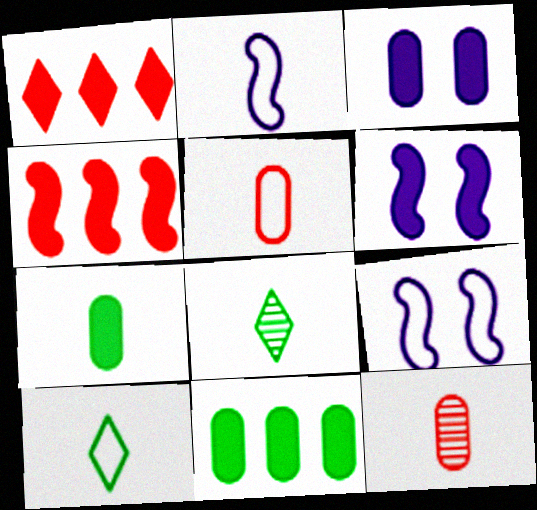[[1, 6, 7], 
[2, 5, 10]]